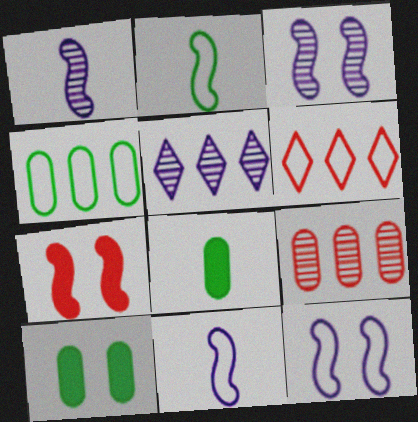[[1, 6, 10], 
[3, 6, 8]]